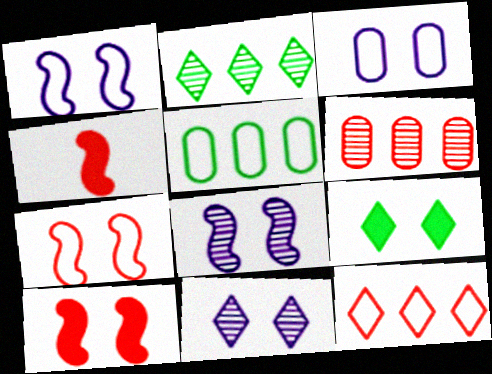[[2, 3, 4], 
[4, 5, 11]]